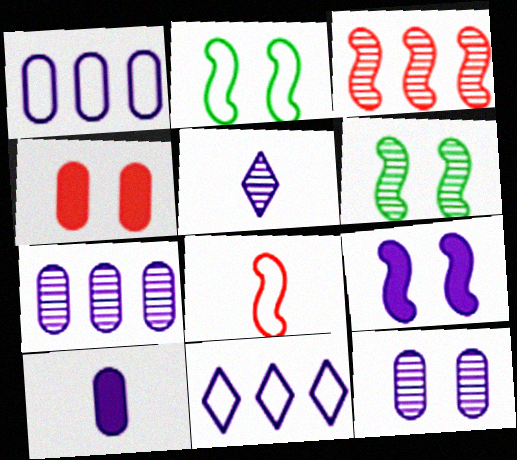[[1, 5, 9], 
[1, 10, 12]]